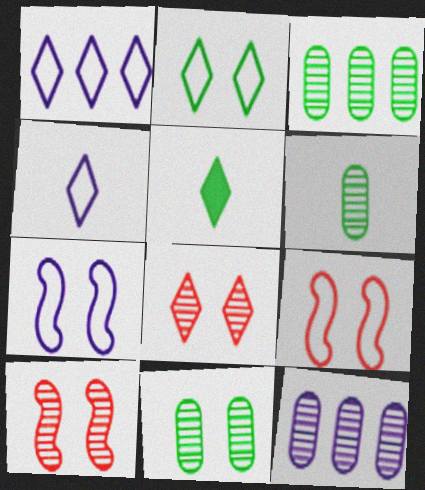[[1, 5, 8], 
[3, 6, 11], 
[5, 9, 12]]